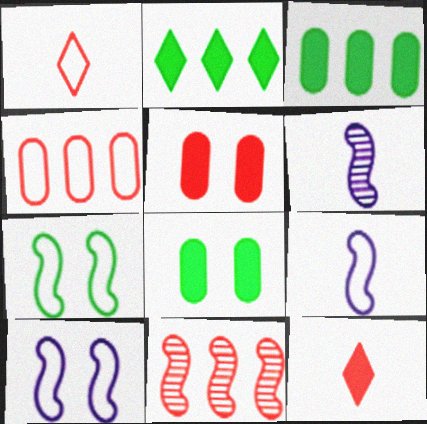[[1, 5, 11]]